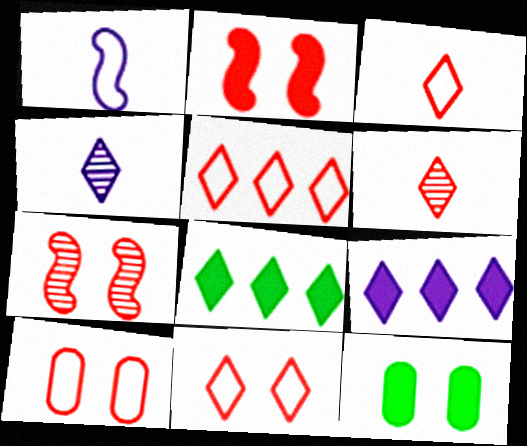[[3, 5, 11], 
[4, 8, 11]]